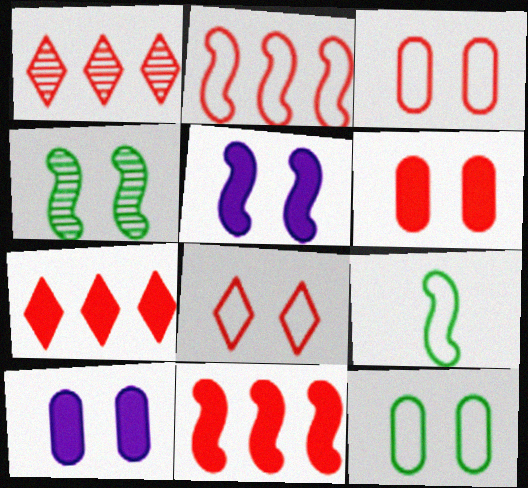[[1, 9, 10], 
[4, 8, 10]]